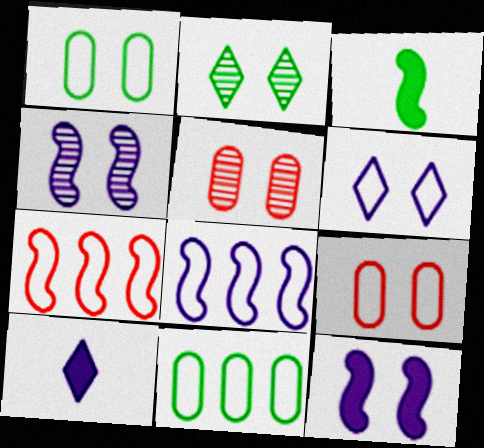[[2, 3, 11], 
[2, 4, 5], 
[2, 9, 12], 
[3, 4, 7]]